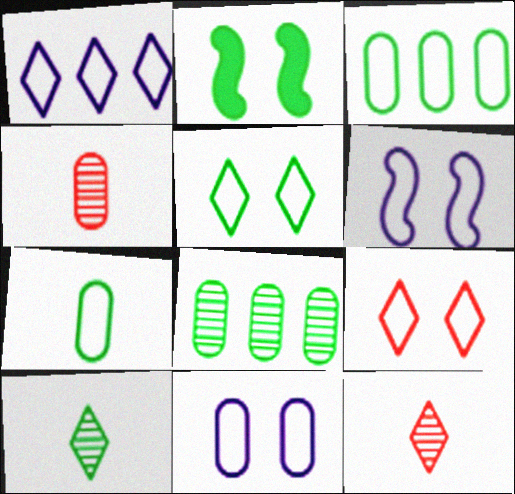[[1, 2, 4], 
[2, 3, 10]]